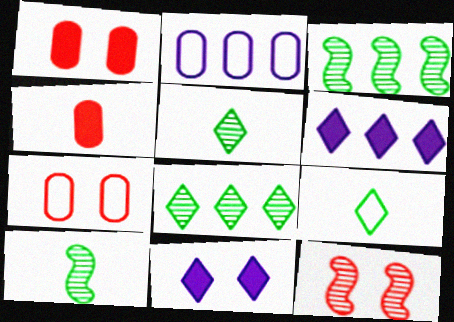[[6, 7, 10]]